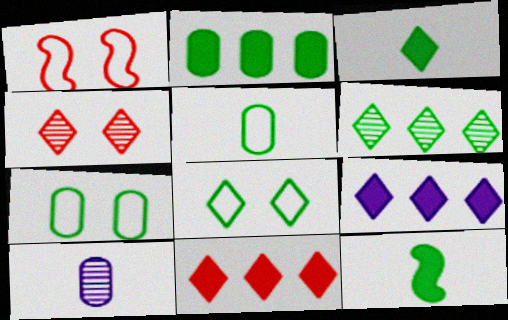[[3, 6, 8], 
[6, 7, 12]]